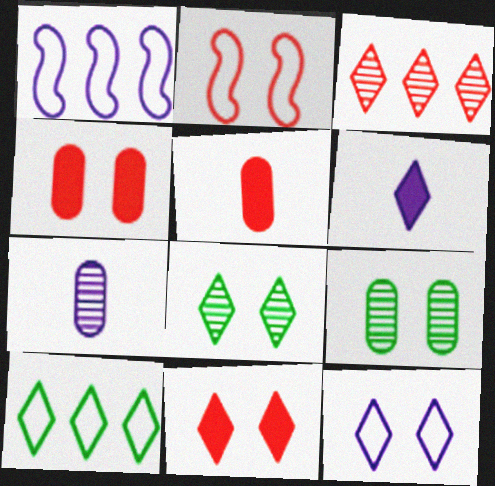[[1, 5, 8], 
[2, 3, 5], 
[8, 11, 12]]